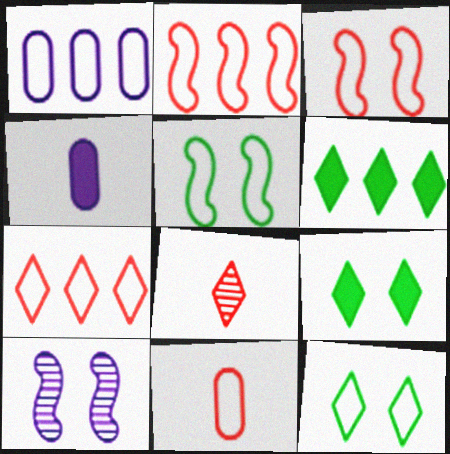[[3, 7, 11], 
[6, 10, 11]]